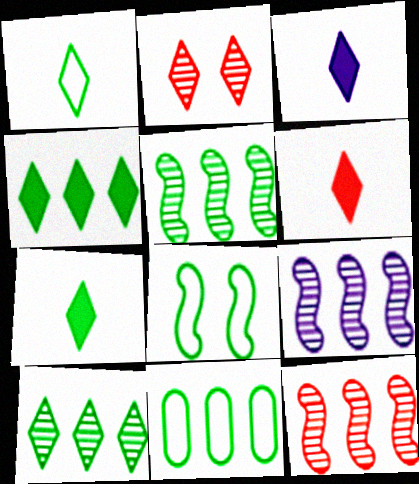[[1, 8, 11], 
[3, 6, 7], 
[4, 5, 11], 
[5, 9, 12]]